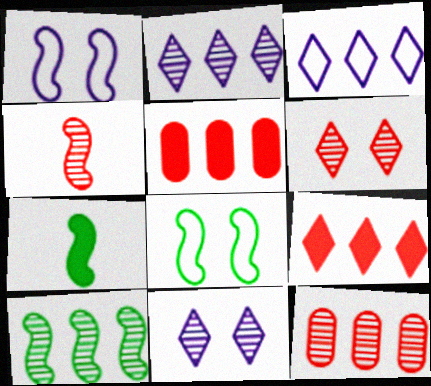[[2, 10, 12], 
[3, 5, 10], 
[4, 6, 12], 
[7, 8, 10]]